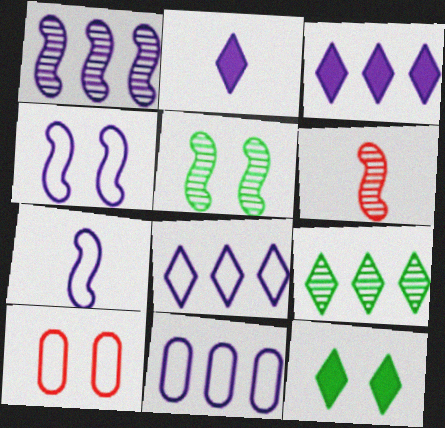[[1, 3, 11], 
[1, 5, 6], 
[6, 11, 12]]